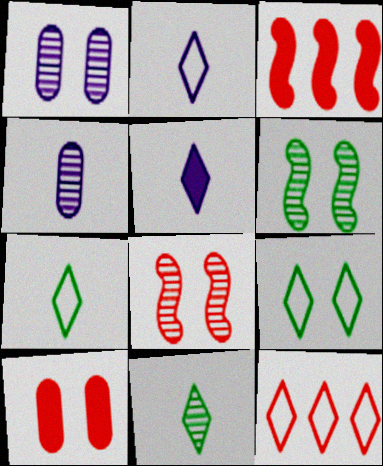[[1, 3, 7], 
[2, 9, 12], 
[3, 4, 9]]